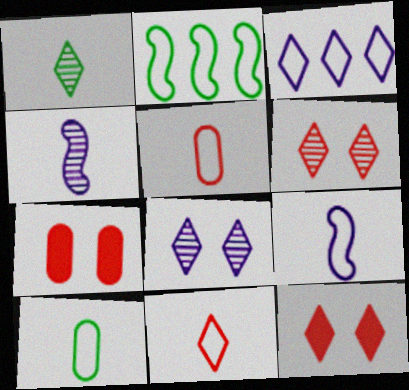[[1, 3, 12], 
[9, 10, 11]]